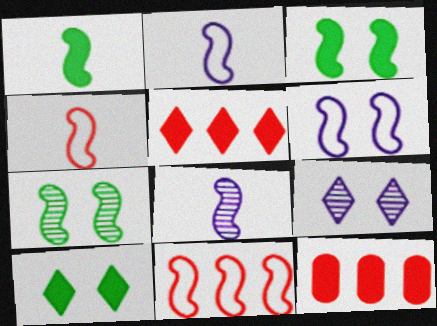[[1, 4, 8], 
[3, 8, 11]]